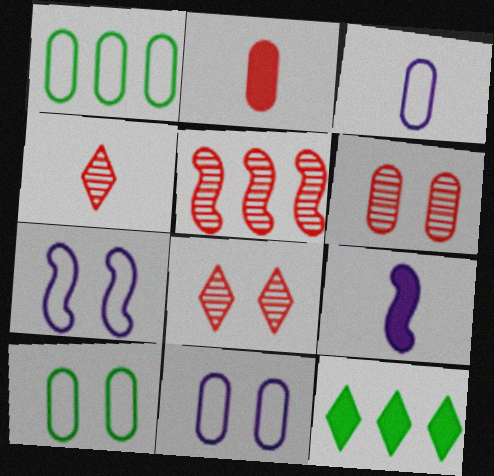[[1, 8, 9], 
[4, 5, 6]]